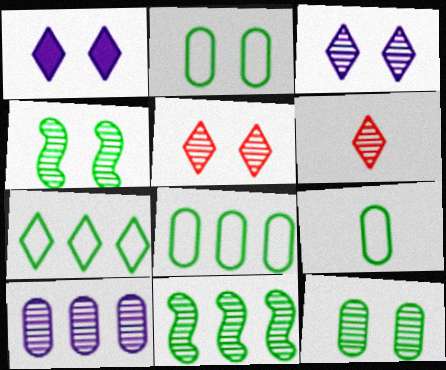[[1, 6, 7], 
[2, 8, 9], 
[4, 6, 10]]